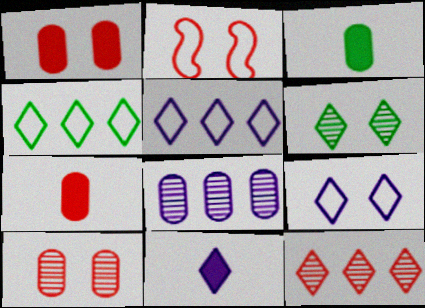[[2, 7, 12]]